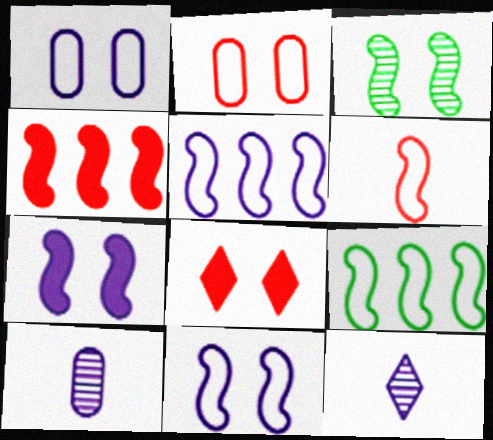[[1, 3, 8], 
[6, 9, 11], 
[8, 9, 10]]